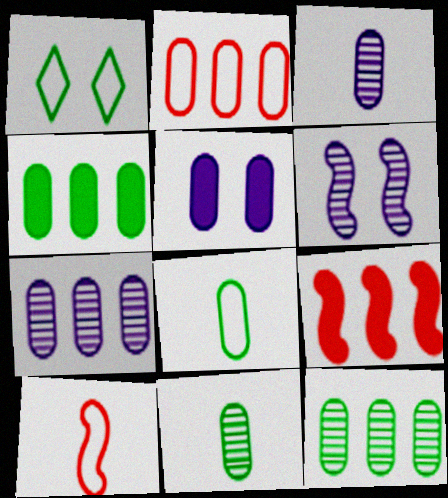[[1, 3, 9], 
[2, 4, 7], 
[2, 5, 11]]